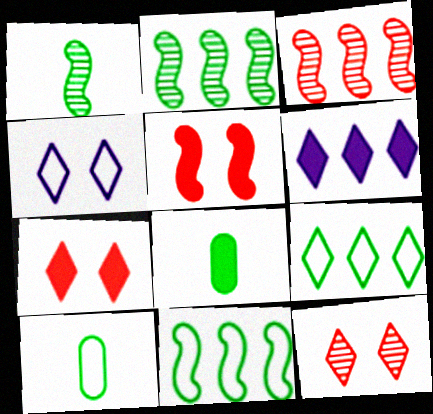[[3, 4, 8], 
[5, 6, 8]]